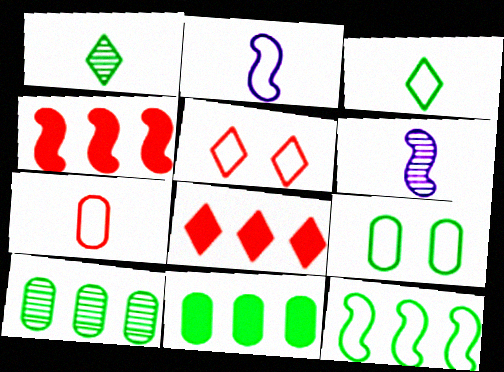[[2, 3, 7], 
[3, 9, 12], 
[5, 6, 11], 
[6, 8, 9]]